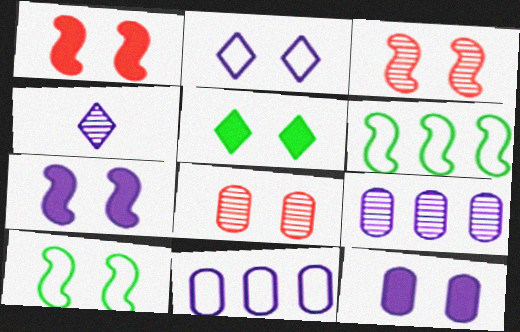[[1, 5, 12], 
[3, 7, 10], 
[4, 7, 11]]